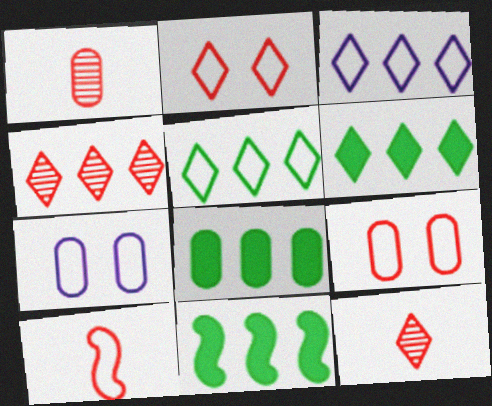[[1, 7, 8], 
[3, 4, 6], 
[5, 7, 10], 
[6, 8, 11], 
[7, 11, 12]]